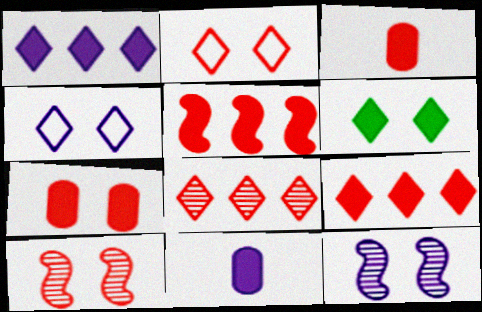[[2, 7, 10], 
[5, 6, 11]]